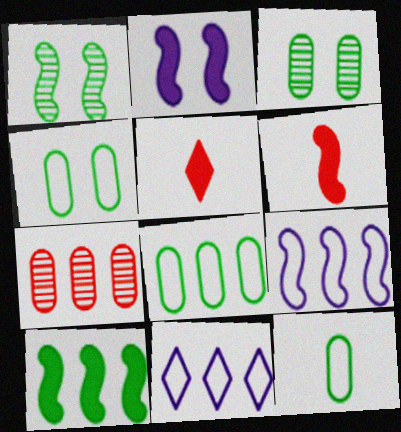[[1, 6, 9], 
[2, 6, 10], 
[3, 5, 9], 
[3, 6, 11], 
[4, 8, 12], 
[7, 10, 11]]